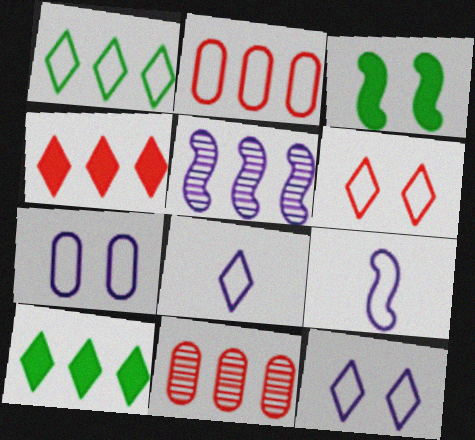[[1, 6, 8], 
[2, 5, 10], 
[3, 8, 11]]